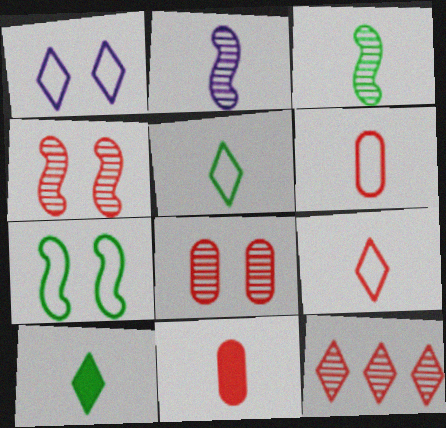[[1, 10, 12], 
[2, 5, 11], 
[2, 6, 10]]